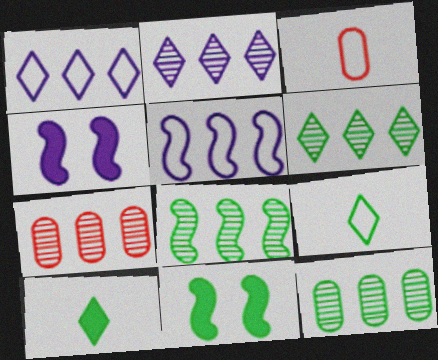[[2, 3, 11], 
[2, 7, 8], 
[3, 4, 6], 
[4, 7, 9], 
[6, 8, 12], 
[9, 11, 12]]